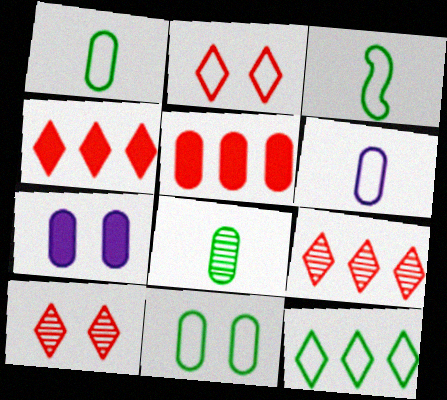[[3, 7, 9], 
[3, 11, 12]]